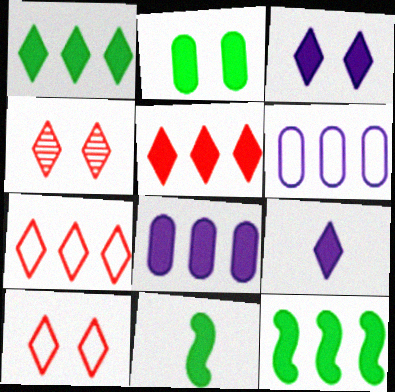[[1, 2, 11], 
[4, 6, 11], 
[5, 8, 12]]